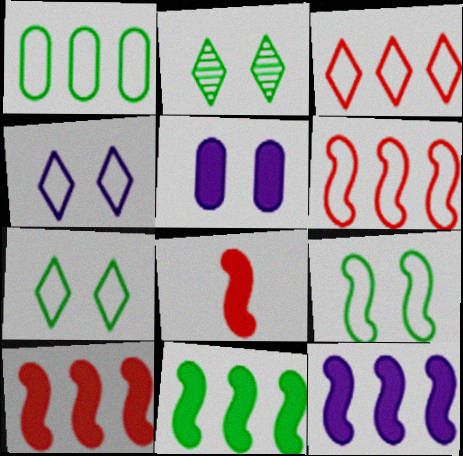[[10, 11, 12]]